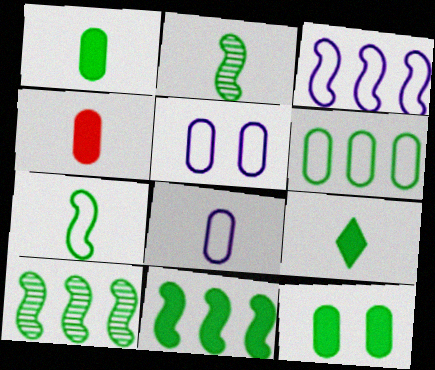[[9, 11, 12]]